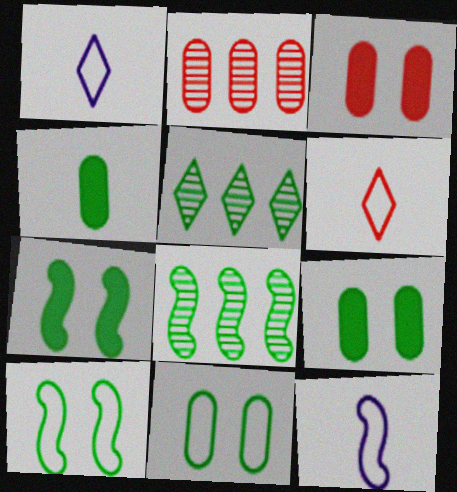[[1, 2, 7], 
[1, 3, 8], 
[3, 5, 12], 
[4, 5, 10]]